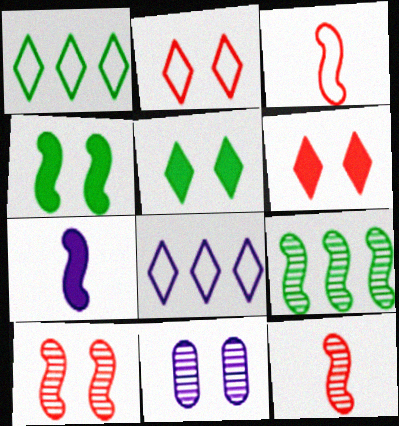[[2, 4, 11], 
[7, 8, 11]]